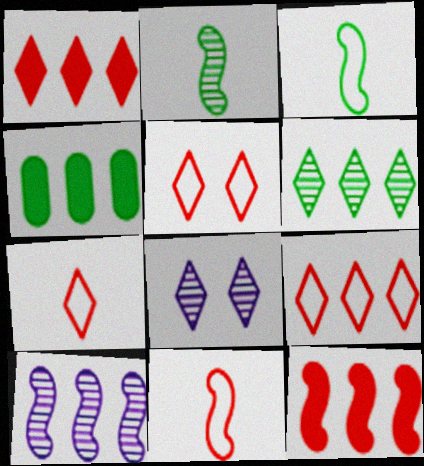[[4, 8, 11], 
[4, 9, 10], 
[5, 7, 9]]